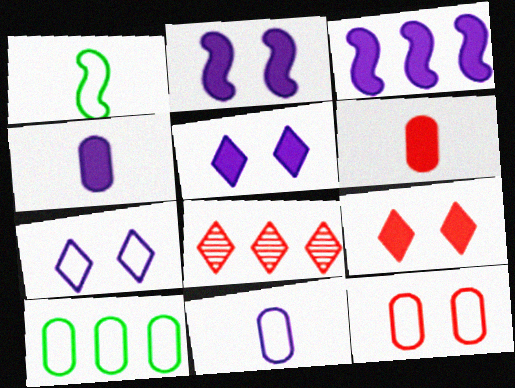[[3, 4, 5], 
[3, 8, 10], 
[10, 11, 12]]